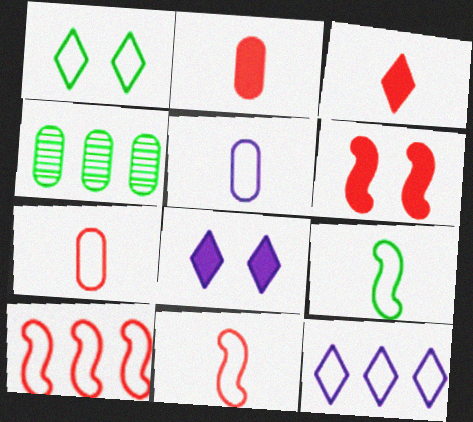[[1, 5, 10], 
[4, 8, 11]]